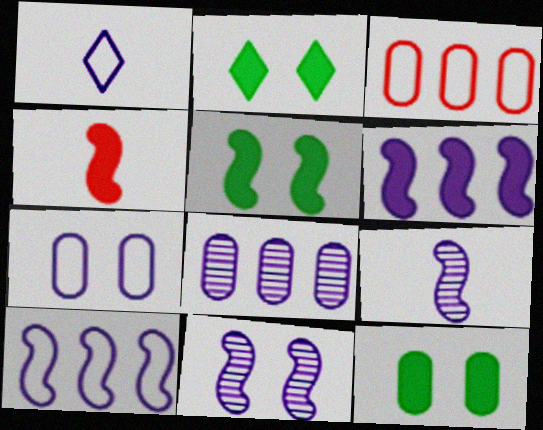[[1, 7, 10], 
[2, 3, 9], 
[2, 5, 12], 
[4, 5, 6]]